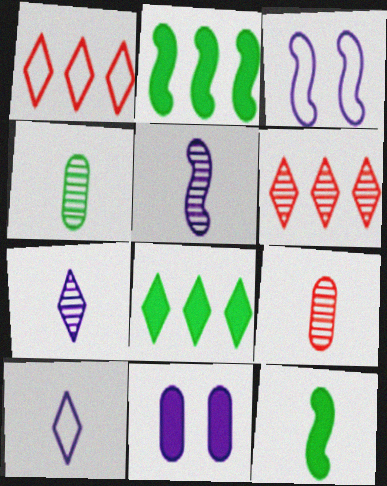[[3, 8, 9], 
[9, 10, 12]]